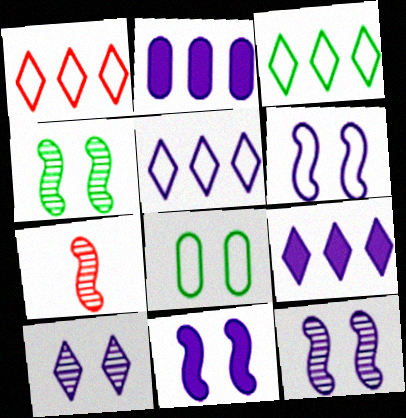[[1, 3, 5], 
[6, 11, 12], 
[7, 8, 9]]